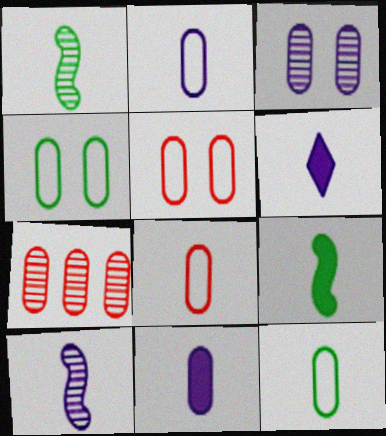[[1, 6, 8], 
[2, 6, 10], 
[2, 8, 12], 
[4, 7, 11]]